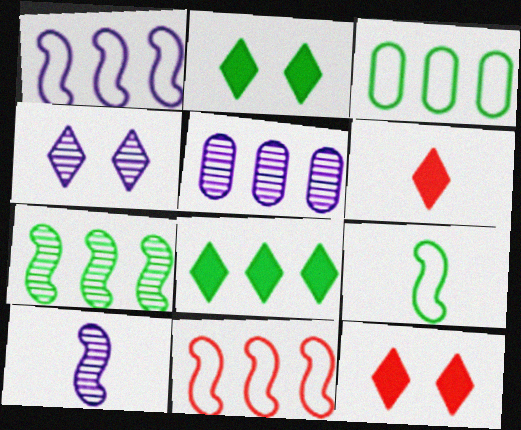[[3, 7, 8], 
[3, 10, 12], 
[4, 5, 10], 
[5, 8, 11], 
[5, 9, 12]]